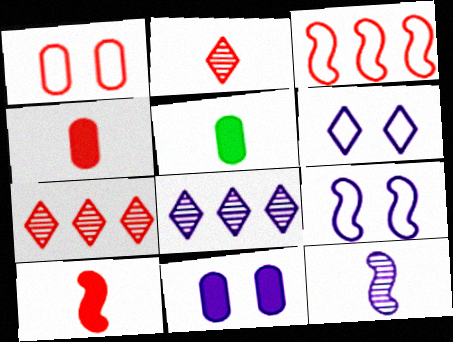[[1, 7, 10], 
[5, 7, 9]]